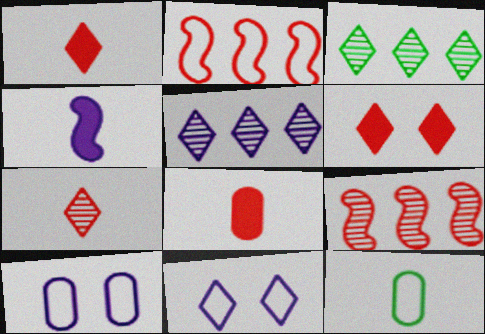[[1, 3, 11], 
[2, 11, 12], 
[4, 5, 10], 
[4, 7, 12]]